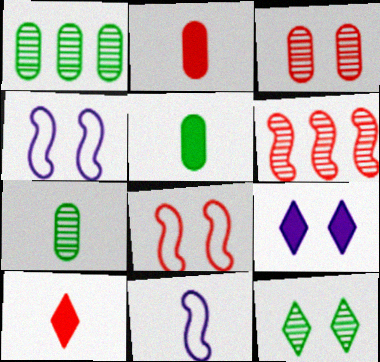[[1, 4, 10], 
[7, 10, 11]]